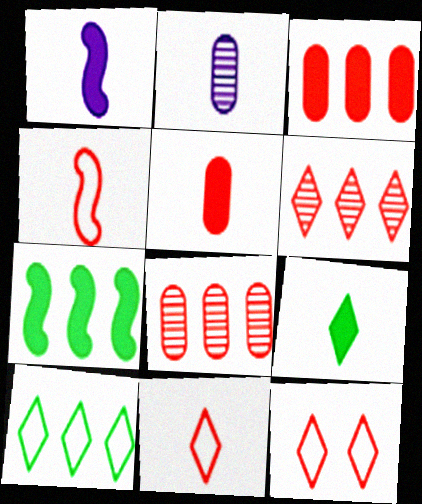[[1, 5, 9], 
[2, 4, 9], 
[2, 7, 12]]